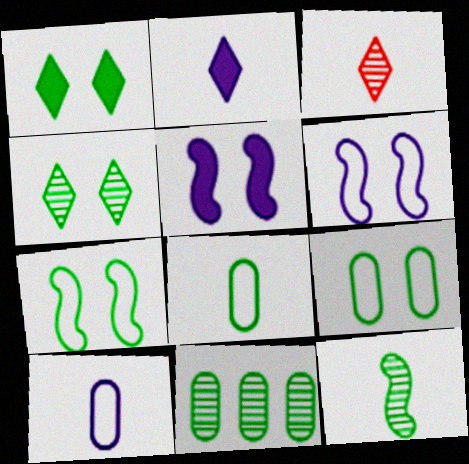[[4, 11, 12]]